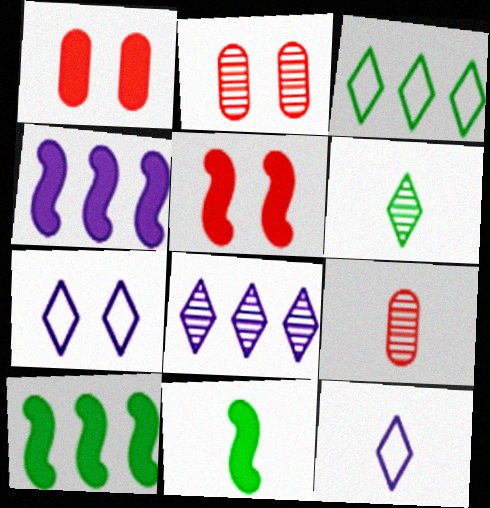[[2, 10, 12], 
[4, 5, 11], 
[7, 9, 10], 
[9, 11, 12]]